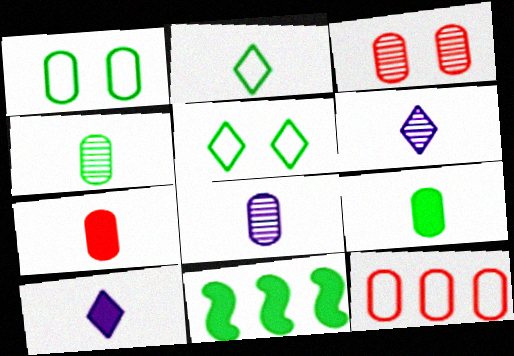[[3, 7, 12], 
[4, 5, 11]]